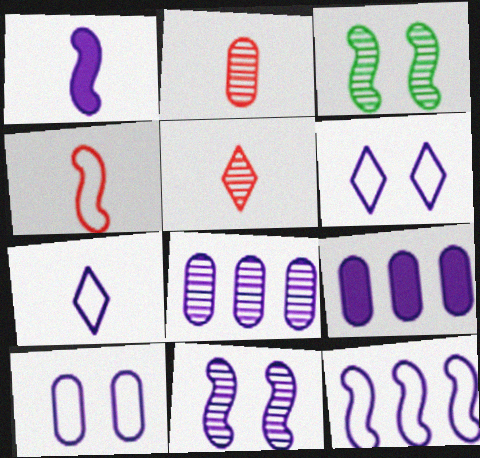[[1, 6, 8], 
[1, 11, 12], 
[3, 5, 8], 
[7, 9, 11], 
[7, 10, 12]]